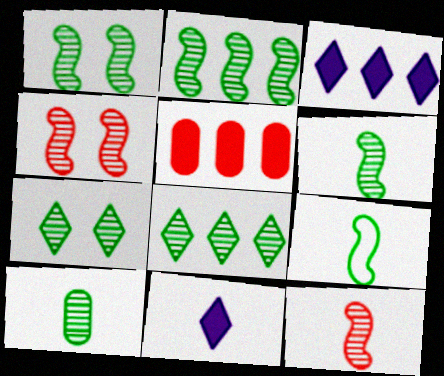[[1, 2, 6], 
[1, 8, 10], 
[2, 7, 10]]